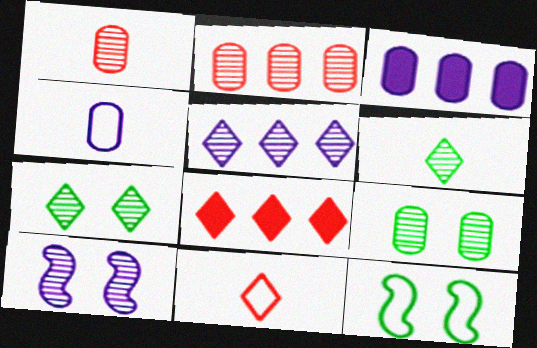[[2, 6, 10]]